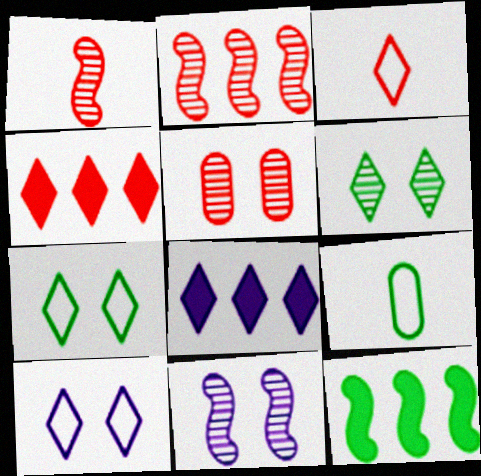[[3, 6, 8], 
[4, 9, 11], 
[5, 6, 11], 
[6, 9, 12]]